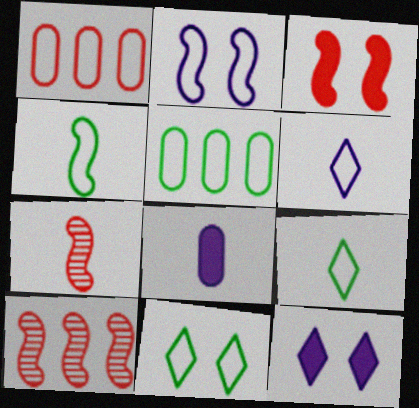[[1, 2, 9], 
[4, 5, 11], 
[5, 7, 12], 
[7, 8, 9], 
[8, 10, 11]]